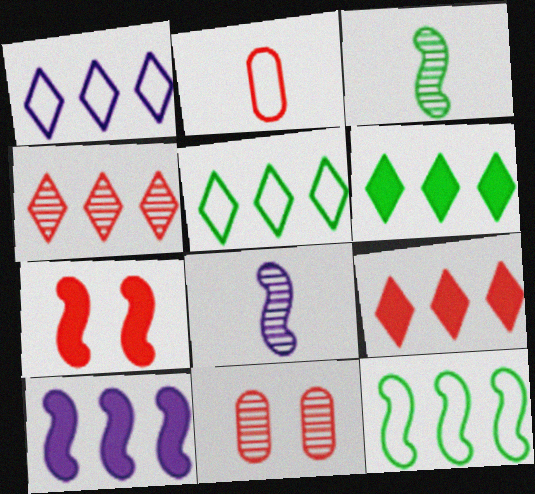[[1, 4, 6], 
[2, 4, 7], 
[7, 8, 12]]